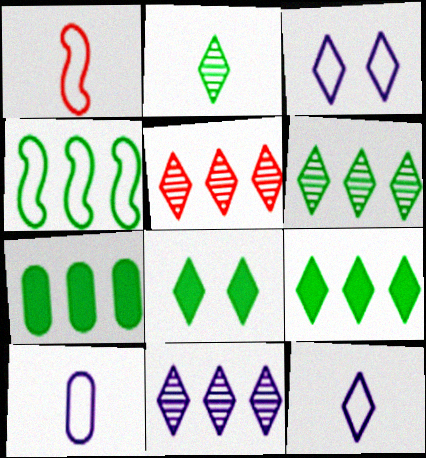[[4, 6, 7], 
[5, 6, 11], 
[5, 8, 12]]